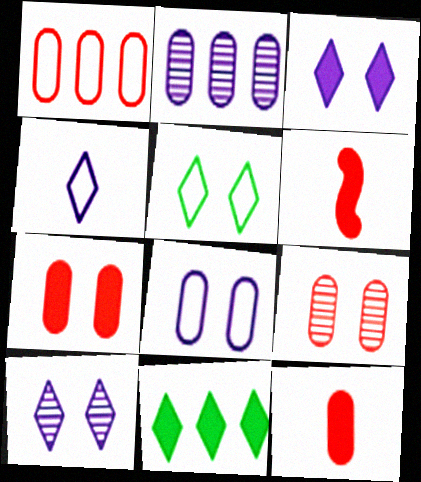[[1, 9, 12], 
[2, 5, 6]]